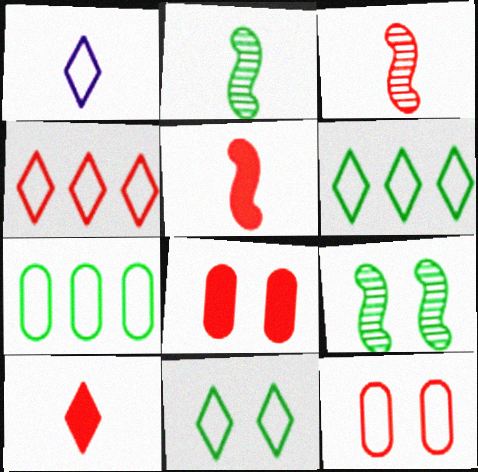[[1, 4, 11], 
[3, 4, 8]]